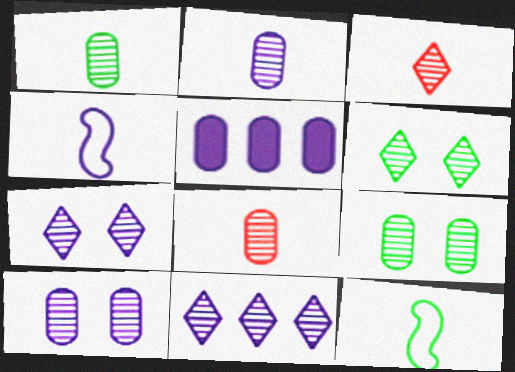[[1, 2, 8], 
[3, 6, 11], 
[4, 5, 7]]